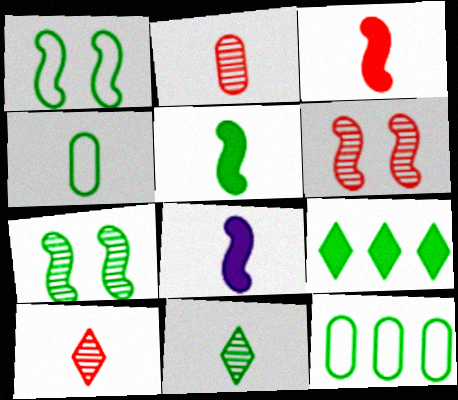[[3, 5, 8], 
[4, 5, 11], 
[4, 7, 9], 
[4, 8, 10]]